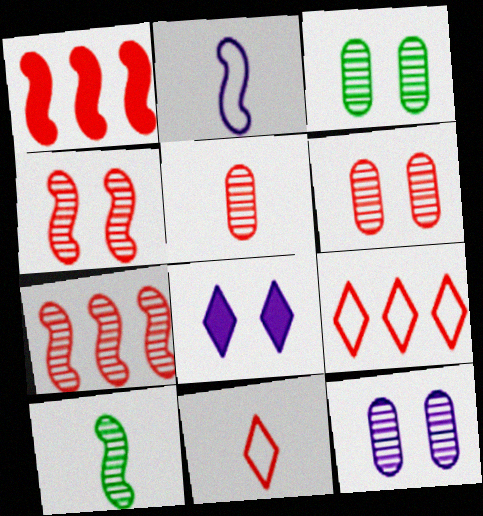[[1, 6, 11], 
[3, 6, 12]]